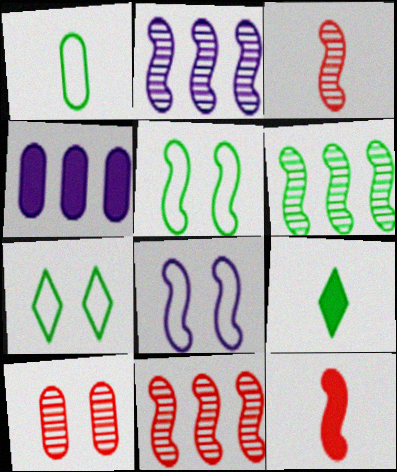[[1, 4, 10], 
[2, 5, 12], 
[2, 6, 11], 
[3, 4, 7], 
[6, 8, 12]]